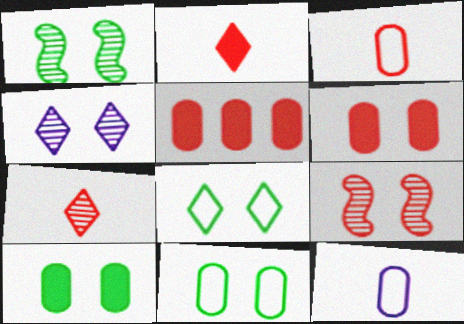[[1, 8, 10]]